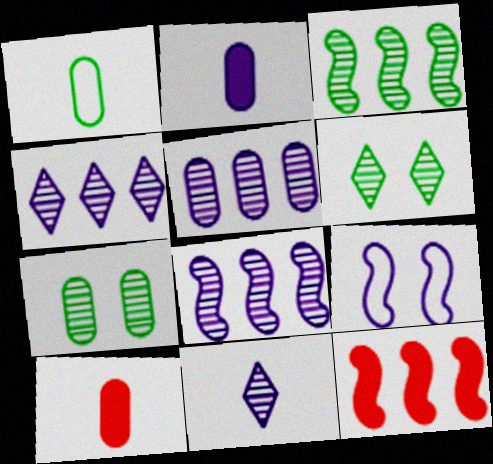[[2, 4, 9], 
[4, 5, 8]]